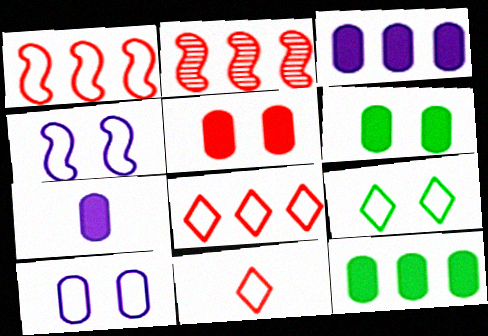[[2, 5, 11], 
[2, 7, 9], 
[5, 7, 12]]